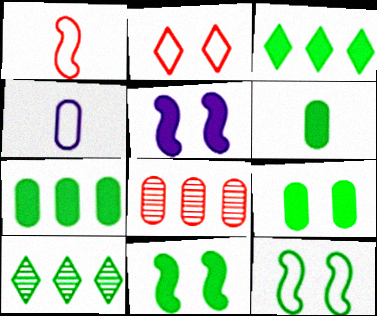[[3, 6, 11], 
[4, 8, 9], 
[6, 7, 9], 
[6, 10, 12]]